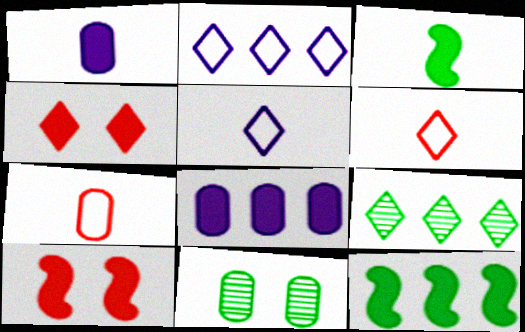[[1, 4, 12], 
[3, 4, 8], 
[4, 5, 9], 
[7, 8, 11]]